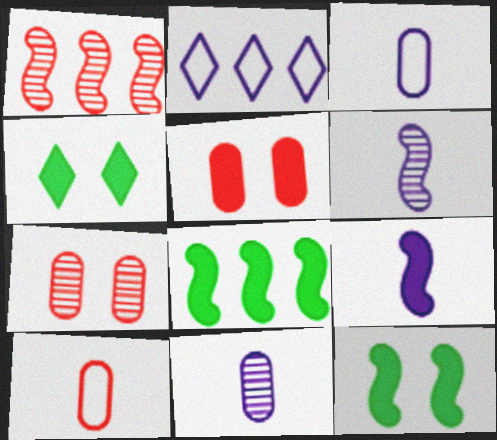[[1, 3, 4]]